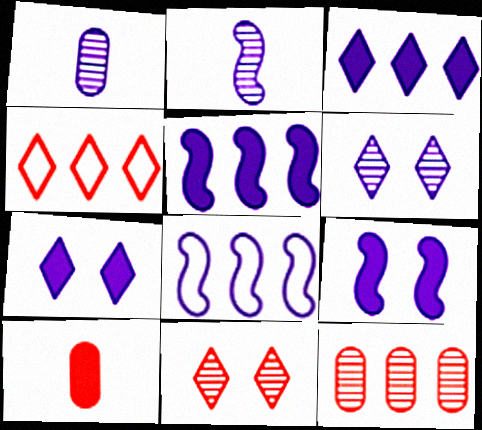[[1, 7, 8], 
[2, 8, 9]]